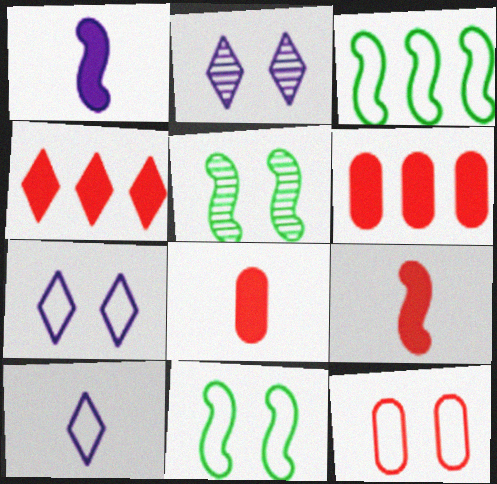[[2, 3, 8], 
[3, 10, 12], 
[5, 6, 10], 
[7, 11, 12]]